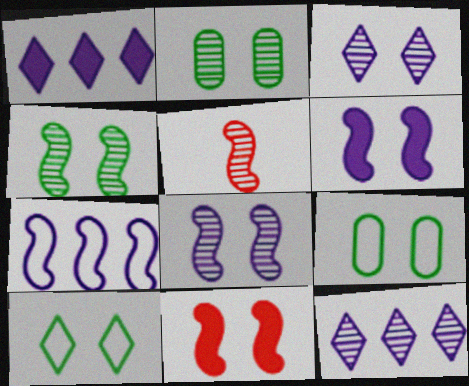[[1, 5, 9], 
[2, 5, 12], 
[3, 9, 11]]